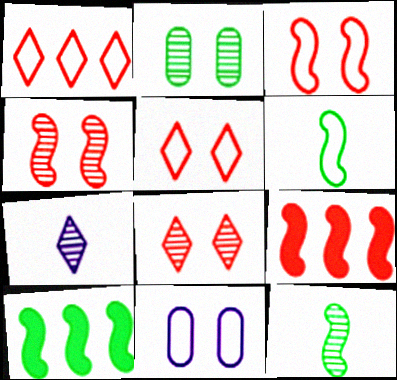[[1, 6, 11]]